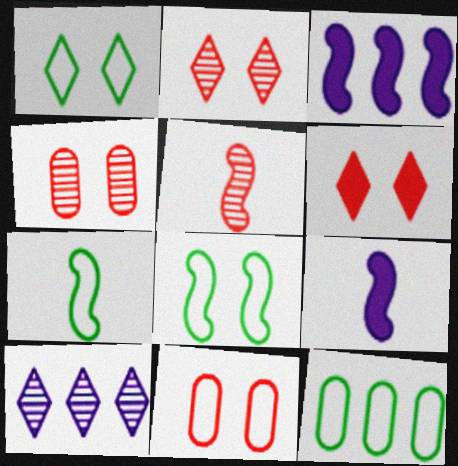[[1, 7, 12], 
[2, 9, 12], 
[3, 5, 8], 
[5, 7, 9]]